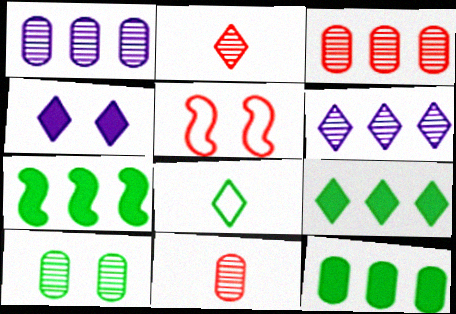[[1, 10, 11], 
[4, 5, 10], 
[7, 8, 10], 
[7, 9, 12]]